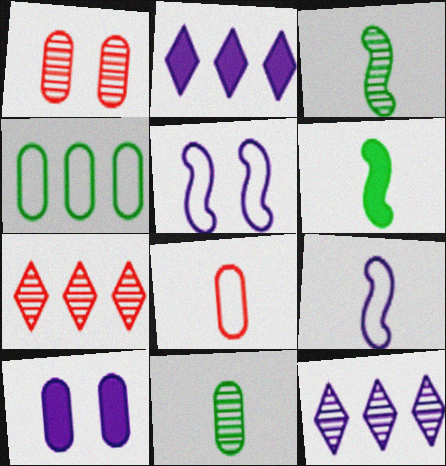[[1, 3, 12], 
[9, 10, 12]]